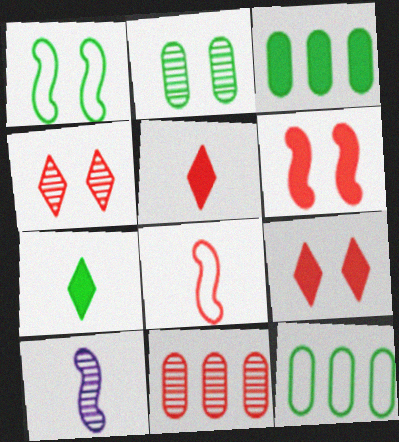[[8, 9, 11], 
[9, 10, 12]]